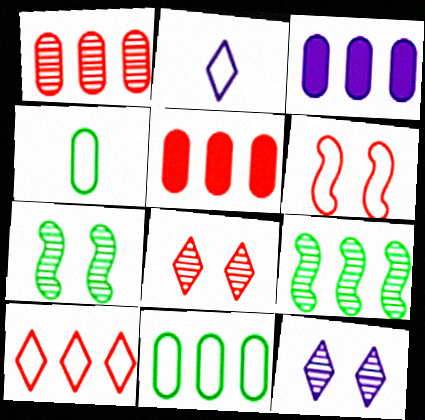[[1, 3, 11], 
[2, 5, 7], 
[2, 6, 11], 
[3, 9, 10]]